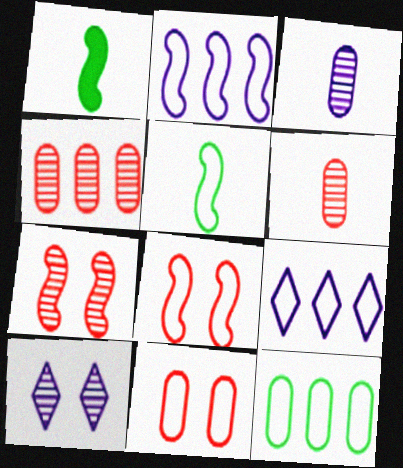[[1, 2, 7], 
[2, 5, 8], 
[5, 9, 11]]